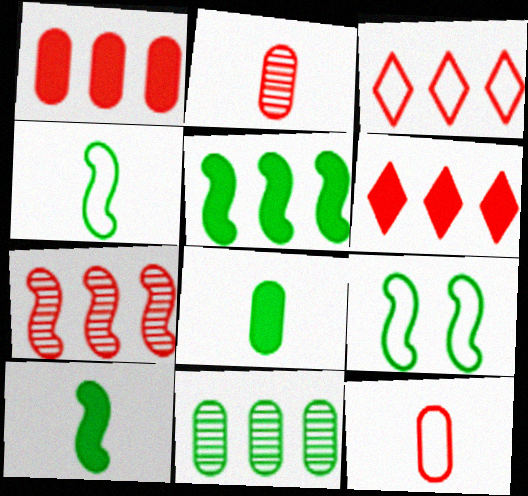[[1, 3, 7]]